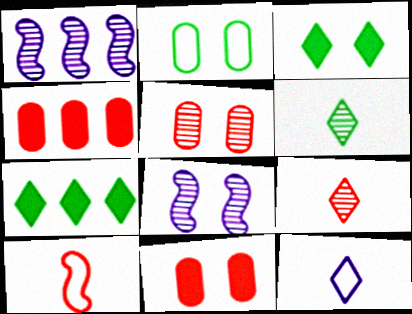[[1, 5, 6]]